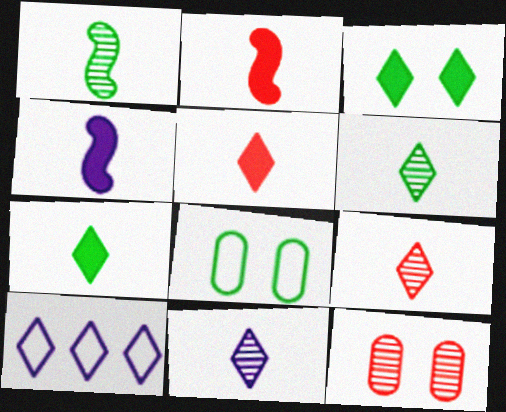[[3, 9, 10], 
[6, 9, 11]]